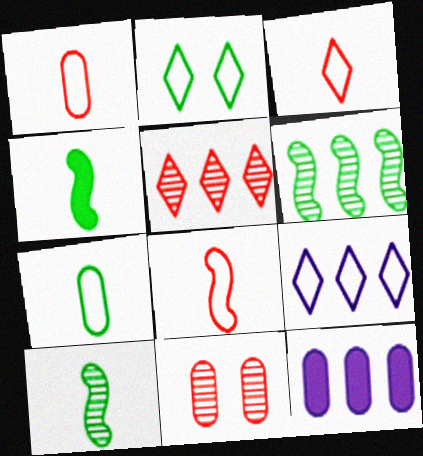[[1, 3, 8], 
[2, 3, 9], 
[4, 9, 11], 
[7, 11, 12]]